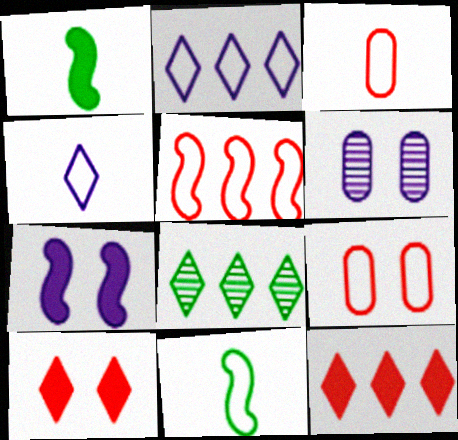[[2, 8, 12], 
[2, 9, 11], 
[3, 4, 11], 
[3, 7, 8], 
[4, 8, 10], 
[6, 11, 12]]